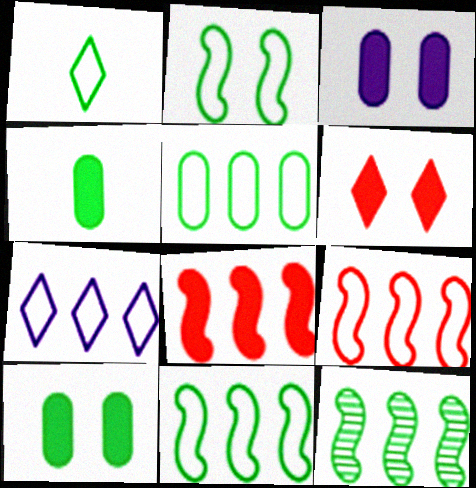[[1, 2, 5], 
[1, 10, 12], 
[5, 7, 9]]